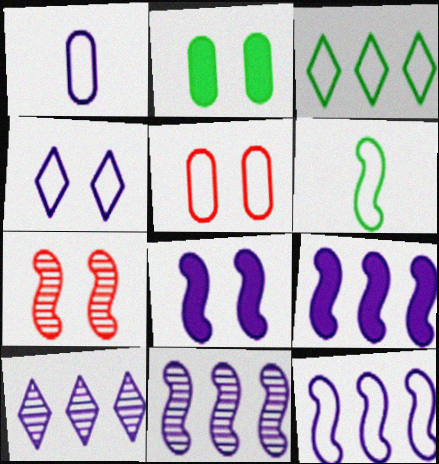[[1, 4, 12], 
[1, 8, 10], 
[2, 4, 7], 
[6, 7, 9], 
[9, 11, 12]]